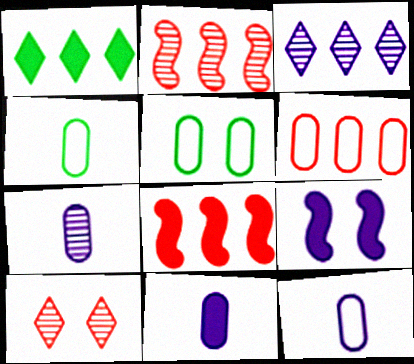[[3, 9, 12], 
[5, 6, 12], 
[5, 9, 10], 
[7, 11, 12]]